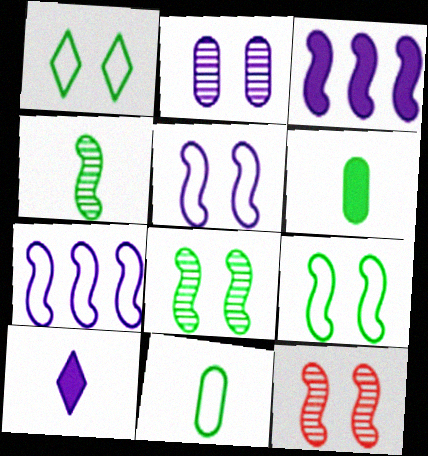[[2, 7, 10]]